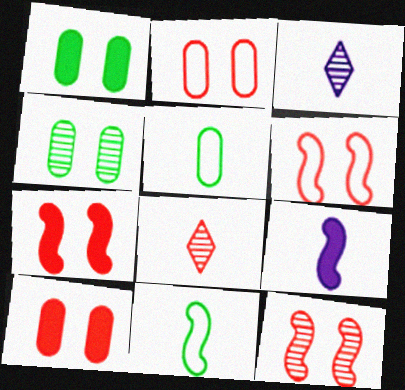[[5, 8, 9], 
[6, 7, 12]]